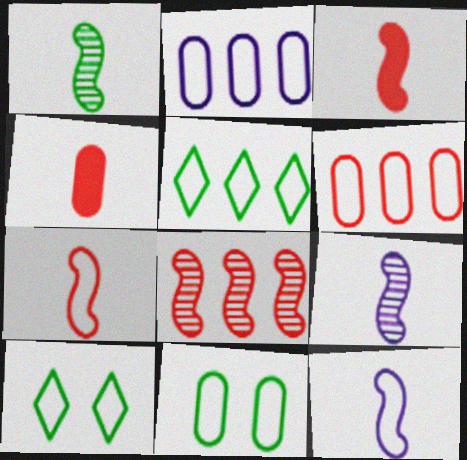[[1, 3, 12], 
[2, 7, 10], 
[6, 10, 12]]